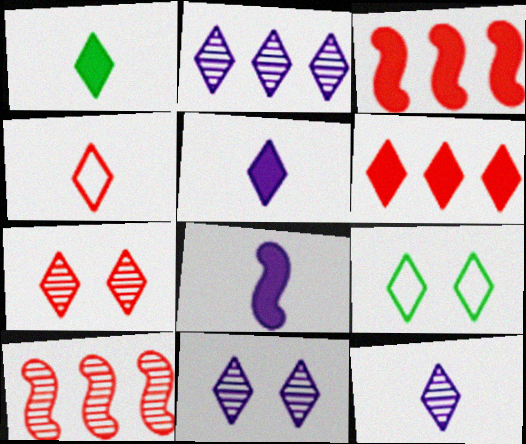[[1, 4, 12], 
[2, 11, 12], 
[4, 6, 7], 
[6, 9, 12]]